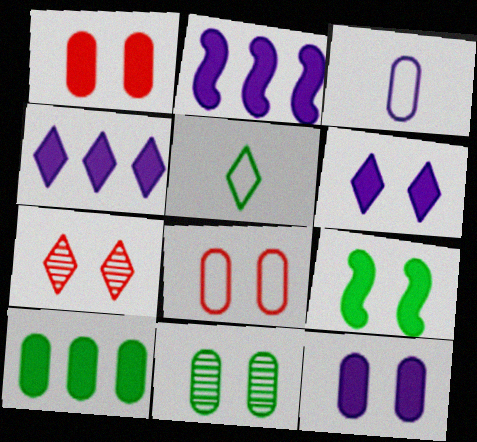[[1, 6, 9], 
[4, 5, 7], 
[8, 11, 12]]